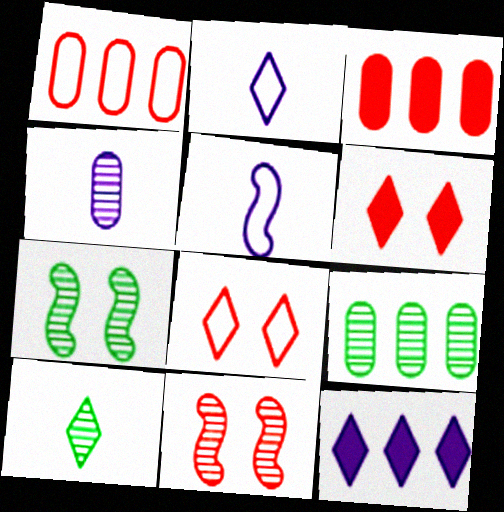[[2, 3, 7], 
[5, 6, 9], 
[7, 9, 10], 
[8, 10, 12]]